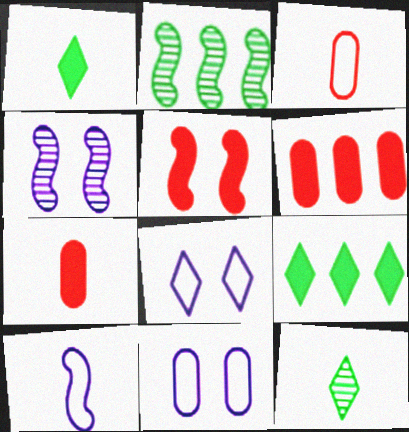[[2, 5, 10], 
[2, 7, 8], 
[3, 4, 9], 
[7, 10, 12]]